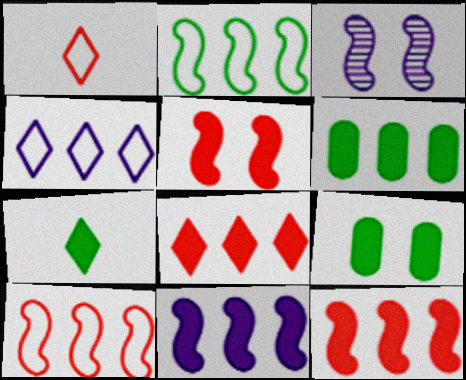[[1, 3, 6], 
[6, 8, 11]]